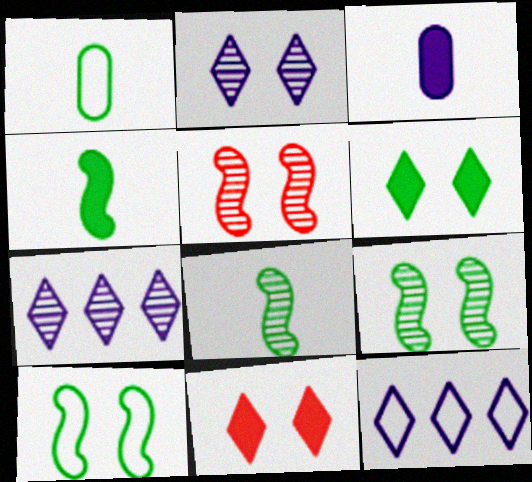[]